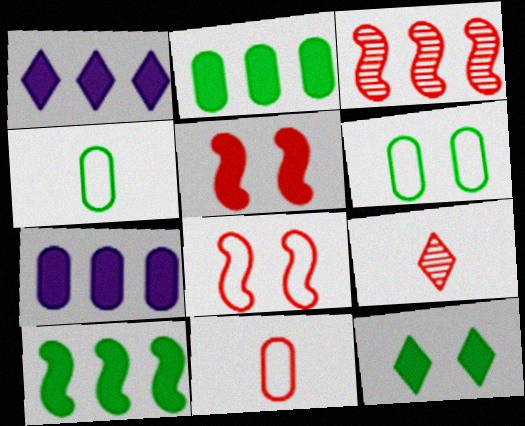[]